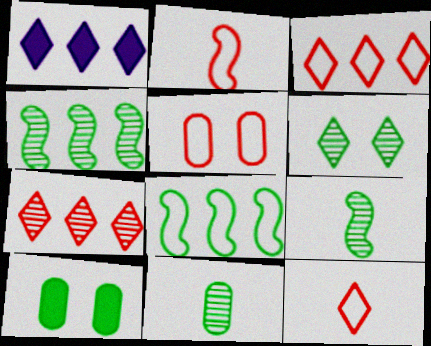[[1, 5, 9], 
[1, 6, 12], 
[2, 3, 5], 
[4, 6, 11]]